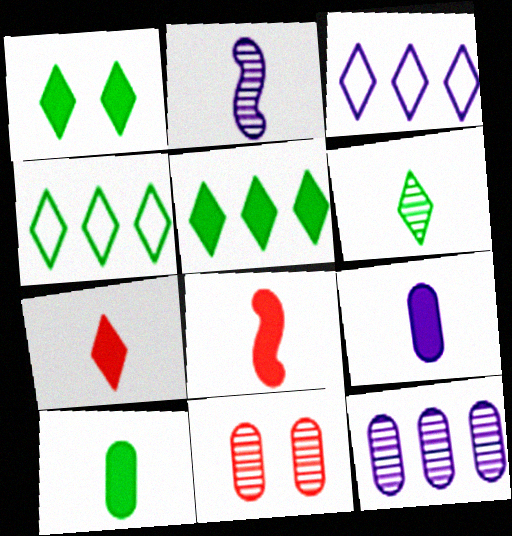[[1, 4, 6]]